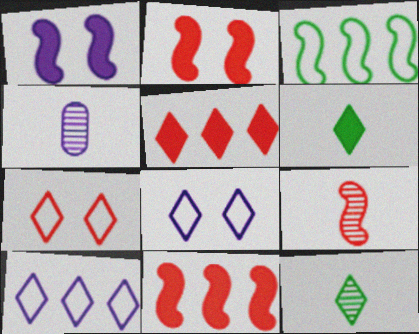[[1, 3, 9], 
[1, 4, 10], 
[4, 9, 12], 
[5, 8, 12]]